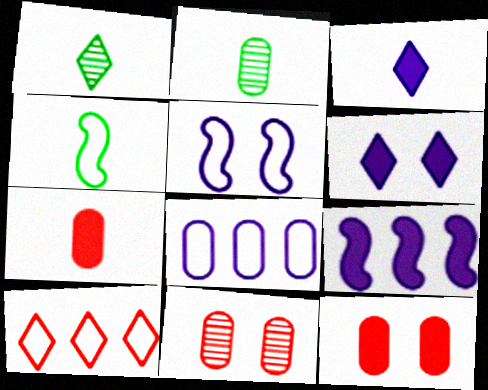[[1, 6, 10], 
[2, 8, 12]]